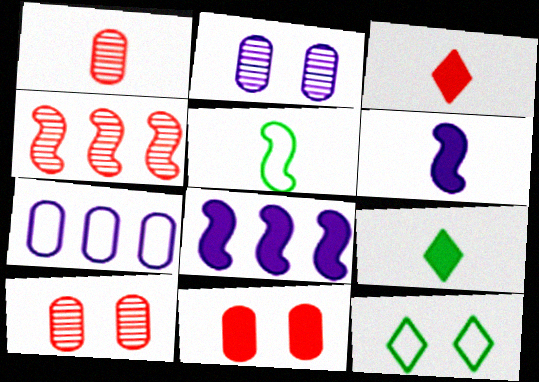[[1, 8, 12], 
[8, 9, 11]]